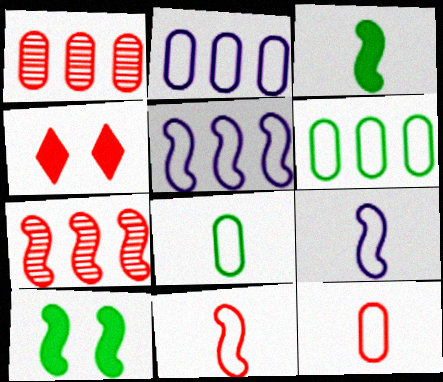[[1, 4, 11], 
[4, 7, 12], 
[7, 9, 10]]